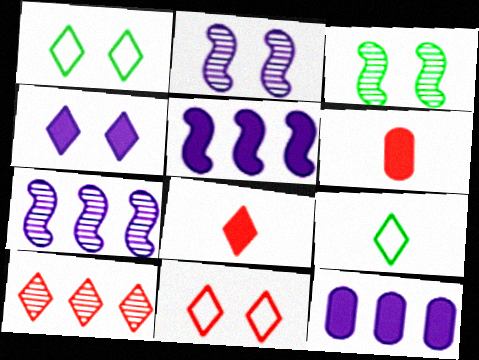[[1, 6, 7], 
[4, 9, 10], 
[8, 10, 11]]